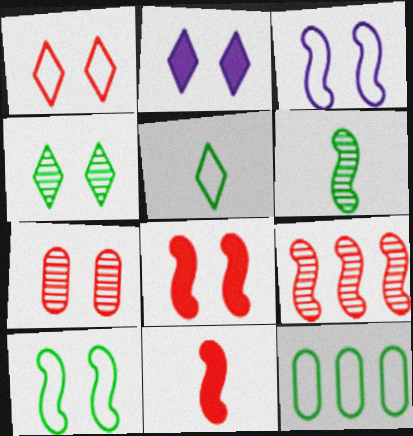[[1, 2, 4], 
[1, 7, 8], 
[2, 7, 10], 
[5, 10, 12]]